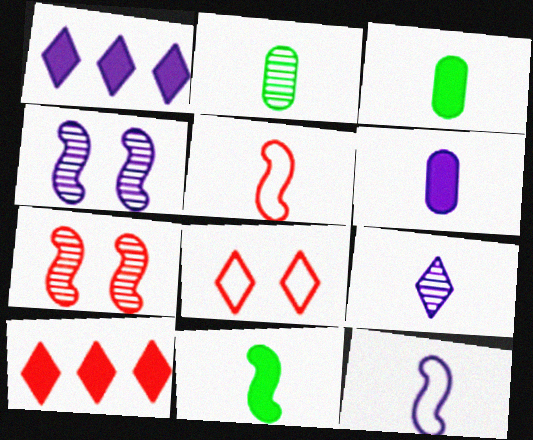[[3, 5, 9], 
[6, 9, 12]]